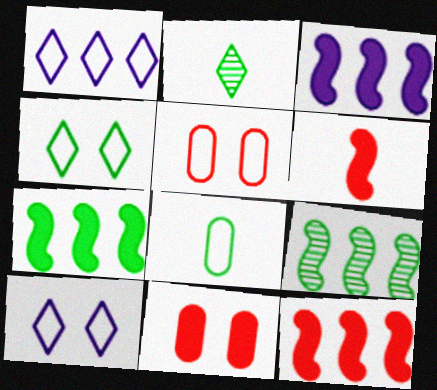[[2, 3, 5], 
[3, 7, 12]]